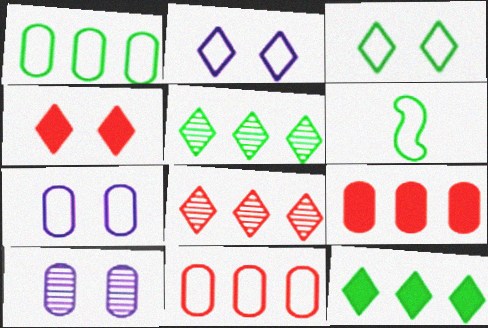[[1, 3, 6], 
[2, 6, 11]]